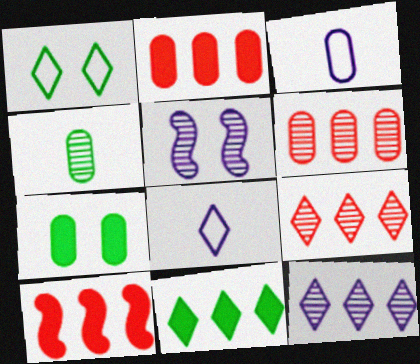[[3, 6, 7], 
[4, 5, 9]]